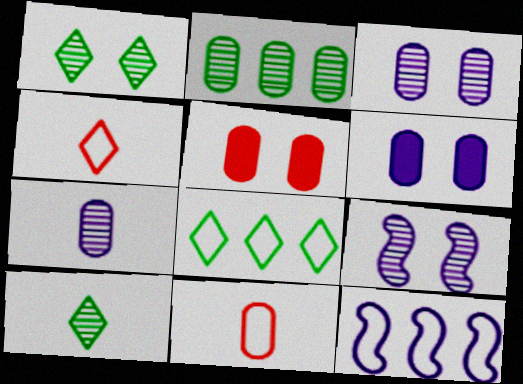[[2, 6, 11], 
[5, 10, 12]]